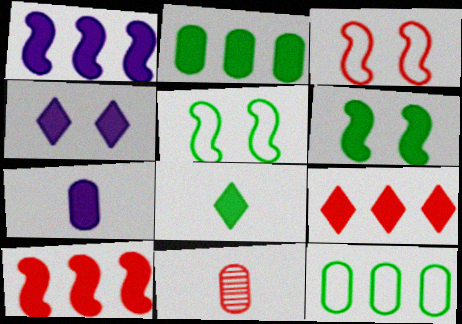[[1, 2, 9], 
[1, 4, 7], 
[2, 6, 8], 
[3, 9, 11], 
[4, 8, 9], 
[6, 7, 9]]